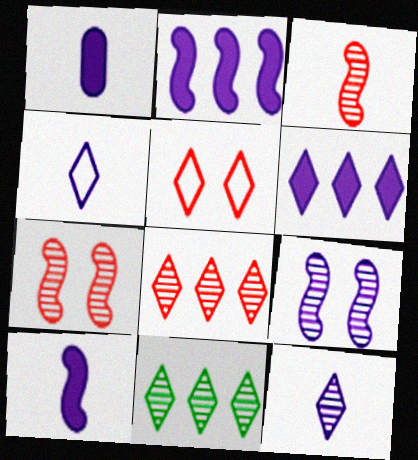[]